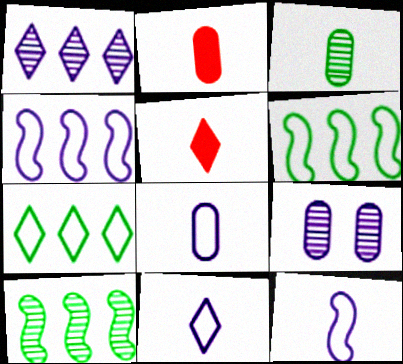[[2, 3, 8], 
[3, 5, 12], 
[5, 6, 9], 
[8, 11, 12]]